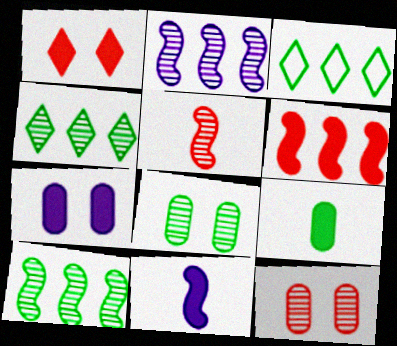[[3, 5, 7], 
[3, 11, 12]]